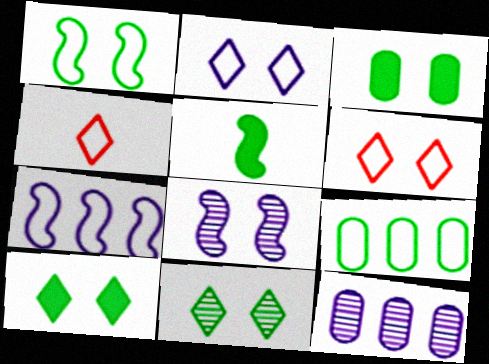[[1, 3, 11], 
[3, 6, 8], 
[5, 6, 12], 
[5, 9, 11]]